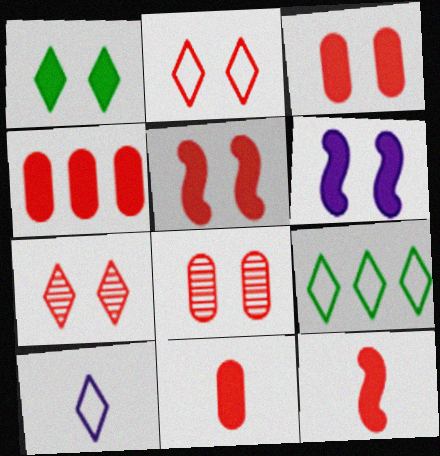[[1, 3, 6], 
[2, 5, 8], 
[2, 9, 10], 
[3, 4, 11]]